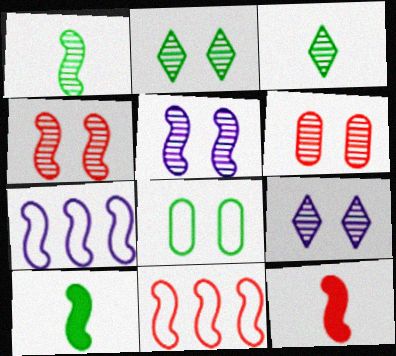[[2, 5, 6], 
[4, 7, 10], 
[4, 11, 12], 
[5, 10, 11]]